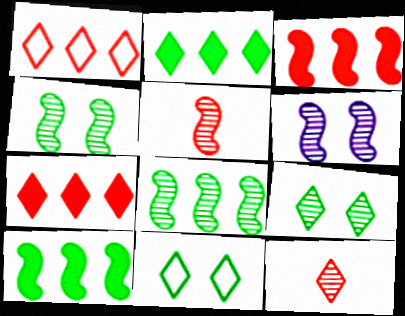[[5, 6, 8]]